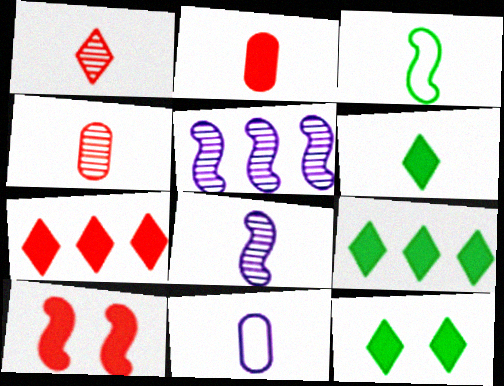[[2, 7, 10], 
[3, 5, 10], 
[6, 9, 12]]